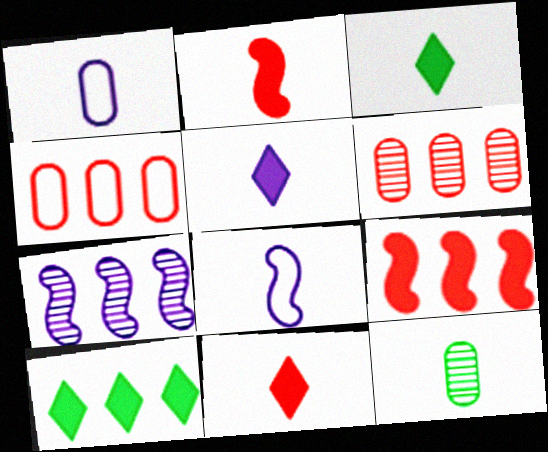[[3, 5, 11], 
[4, 7, 10], 
[8, 11, 12]]